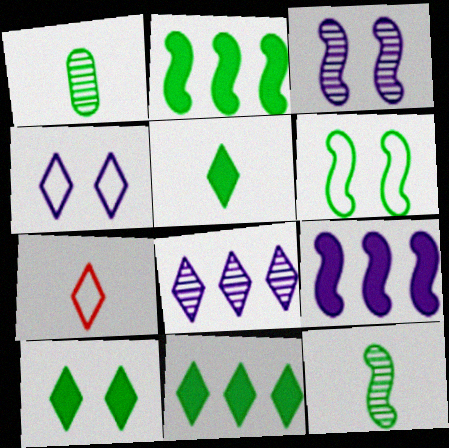[[1, 6, 11], 
[2, 6, 12], 
[5, 10, 11], 
[7, 8, 10]]